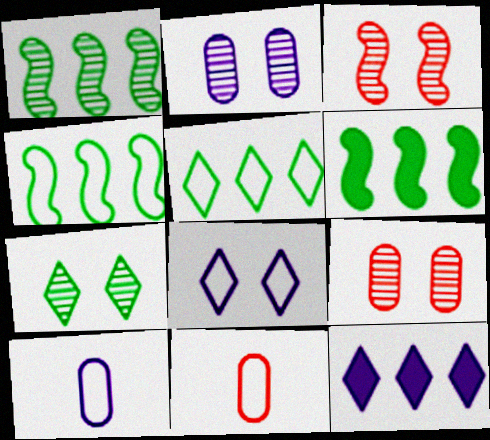[[1, 4, 6], 
[2, 3, 7], 
[4, 8, 11]]